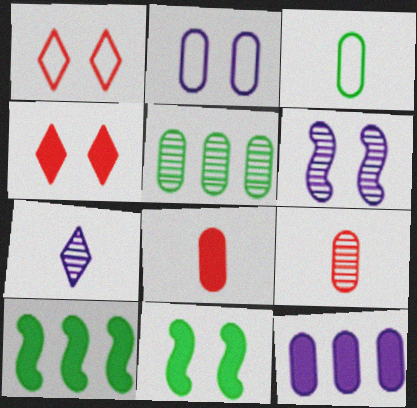[[2, 5, 8]]